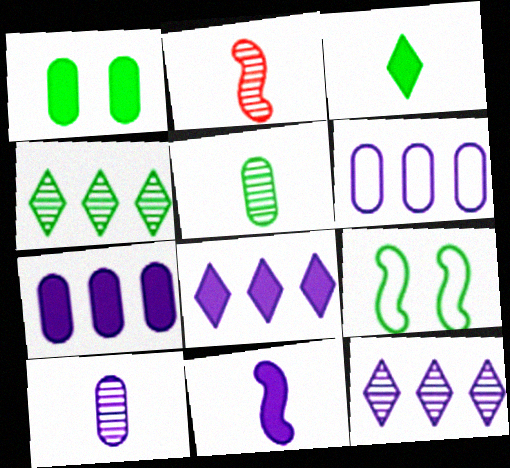[]